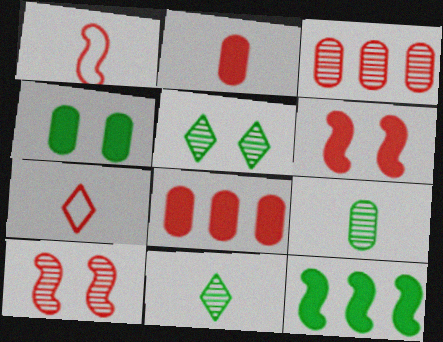[[3, 6, 7], 
[7, 8, 10]]